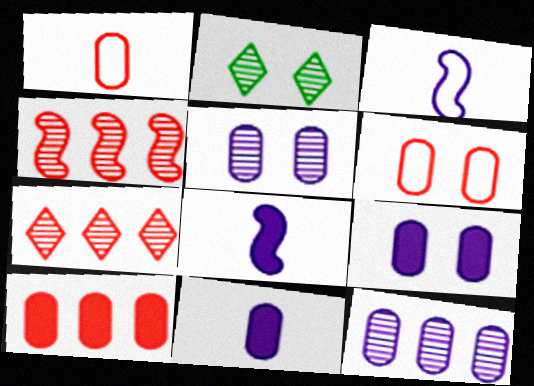[[2, 3, 10]]